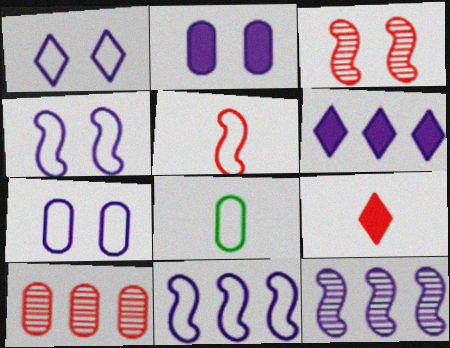[[1, 4, 7], 
[2, 8, 10], 
[3, 6, 8]]